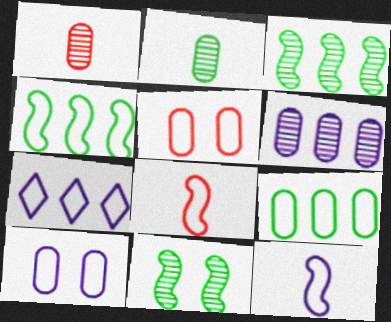[[7, 10, 12]]